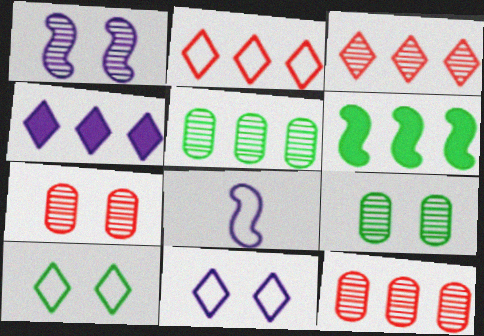[]